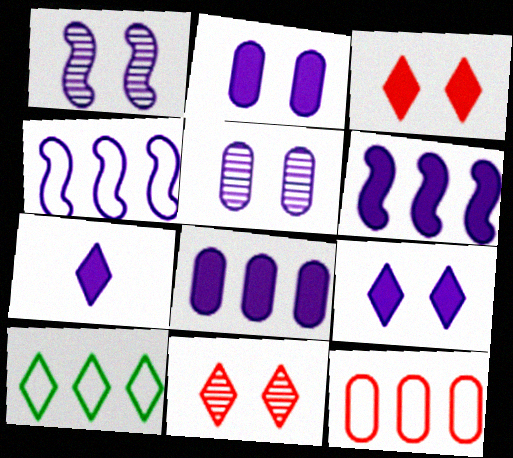[[2, 6, 7], 
[4, 5, 7], 
[4, 10, 12], 
[7, 10, 11]]